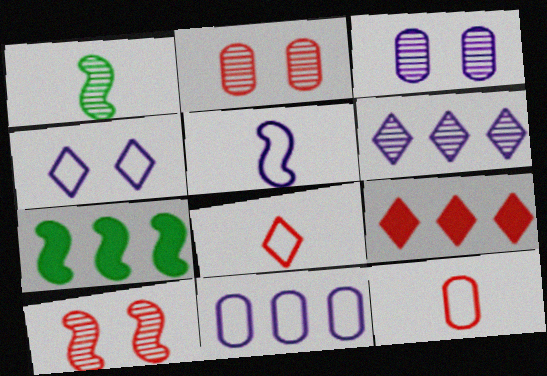[[1, 2, 6], 
[3, 7, 8], 
[4, 5, 11], 
[5, 7, 10], 
[9, 10, 12]]